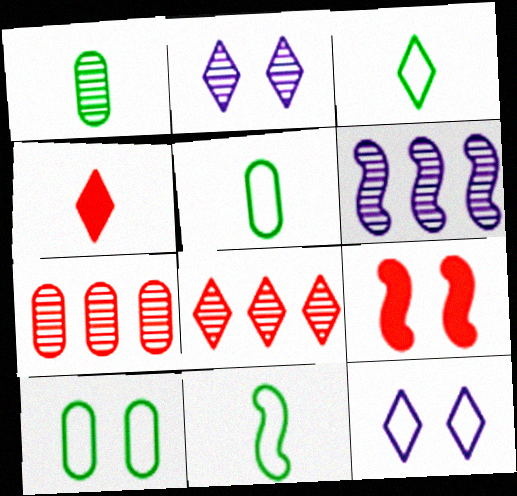[[2, 9, 10], 
[3, 5, 11], 
[4, 6, 10], 
[6, 9, 11]]